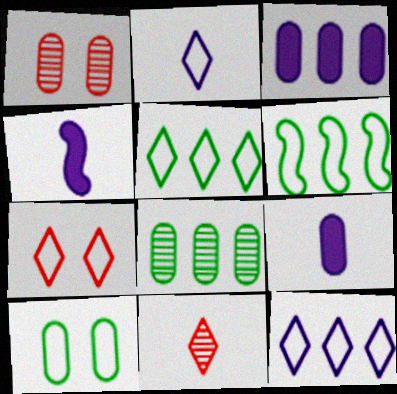[[1, 4, 5], 
[2, 5, 7], 
[4, 7, 8]]